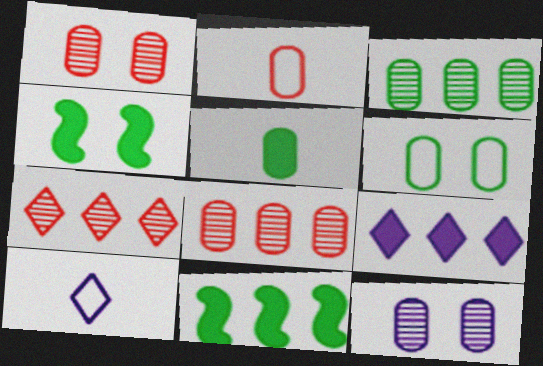[[1, 10, 11], 
[3, 5, 6], 
[4, 8, 10]]